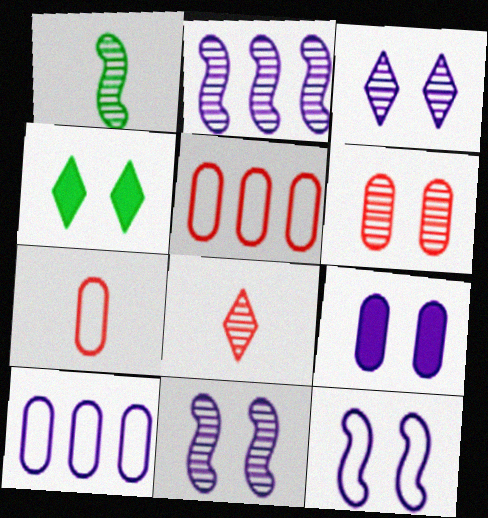[[2, 4, 7], 
[3, 9, 12], 
[4, 6, 12]]